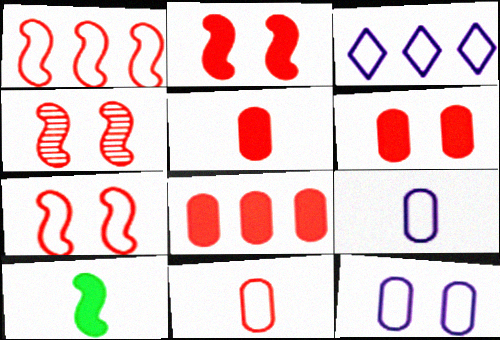[[2, 4, 7], 
[5, 6, 8]]